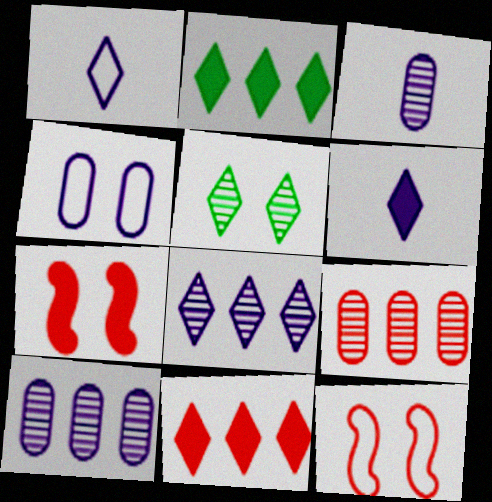[[1, 5, 11], 
[2, 3, 12], 
[4, 5, 7]]